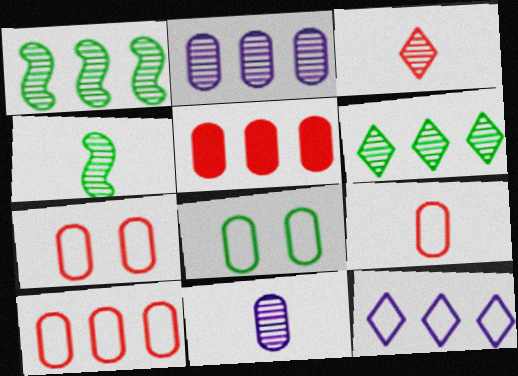[[1, 5, 12], 
[3, 4, 11], 
[5, 8, 11], 
[7, 9, 10]]